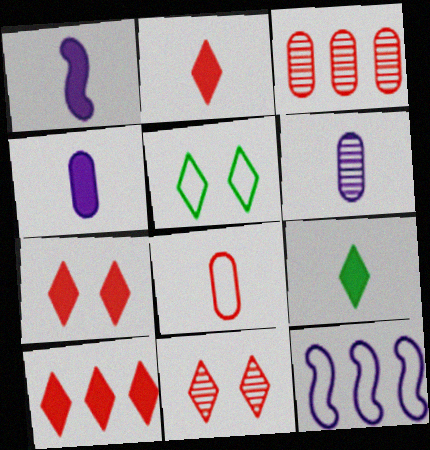[[1, 3, 5], 
[2, 7, 10], 
[5, 8, 12]]